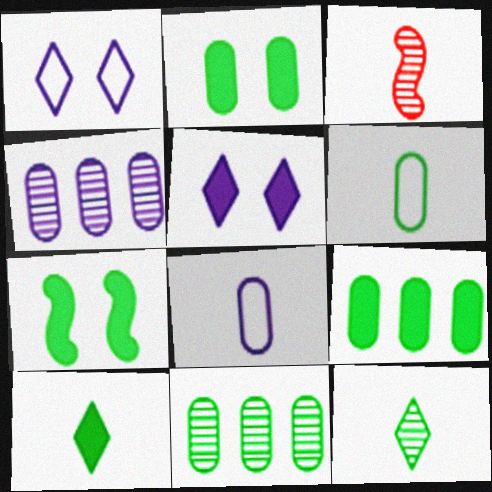[[1, 3, 9], 
[2, 6, 11], 
[3, 8, 10], 
[7, 9, 10]]